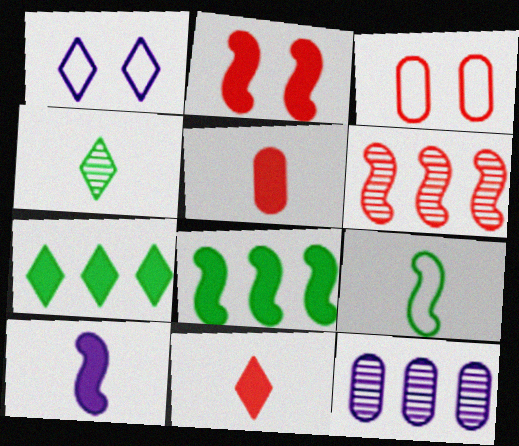[[1, 10, 12], 
[2, 8, 10], 
[3, 6, 11]]